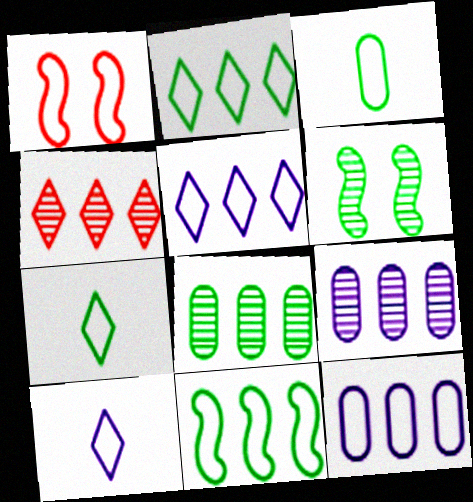[[1, 3, 5], 
[1, 7, 12]]